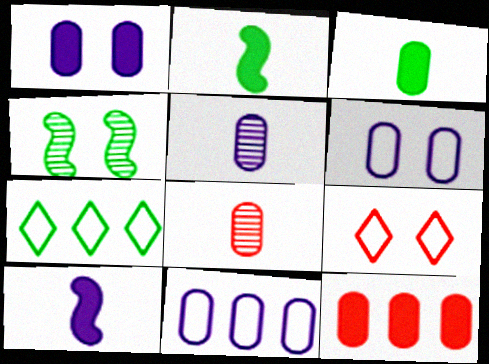[[1, 3, 12], 
[1, 4, 9], 
[1, 5, 11], 
[3, 4, 7]]